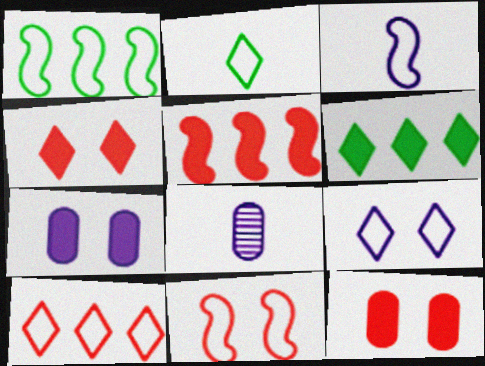[[1, 3, 11], 
[1, 4, 8], 
[2, 9, 10], 
[6, 8, 11]]